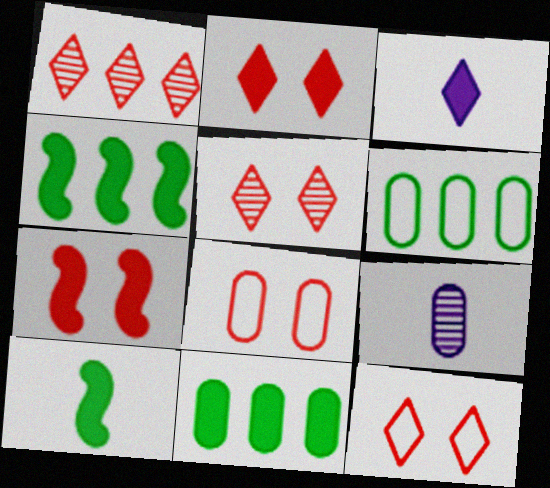[[2, 5, 12], 
[3, 7, 11], 
[4, 9, 12], 
[5, 7, 8], 
[8, 9, 11]]